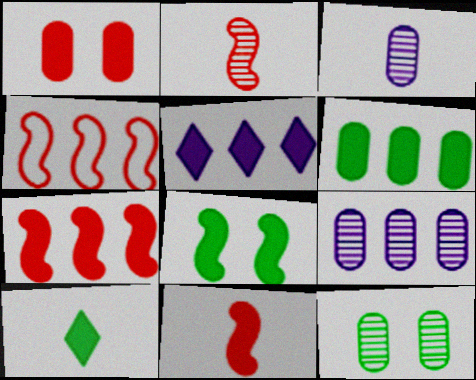[[5, 6, 7], 
[6, 8, 10]]